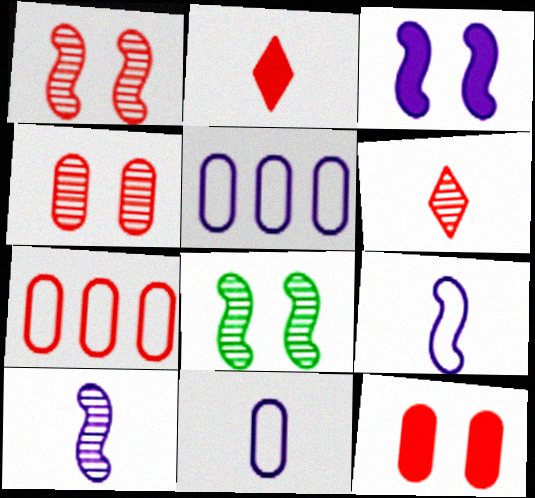[[1, 2, 7], 
[2, 5, 8]]